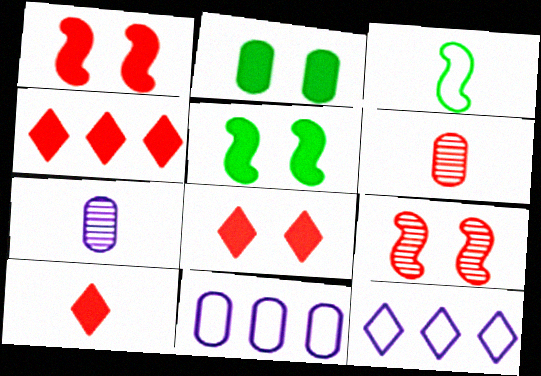[[2, 6, 11], 
[3, 7, 10], 
[4, 8, 10], 
[5, 6, 12]]